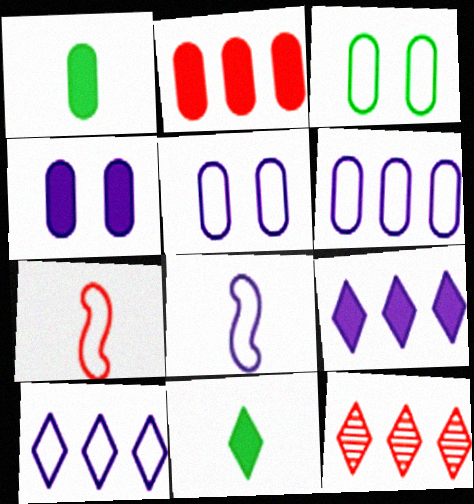[[1, 2, 4], 
[3, 7, 10], 
[5, 8, 10]]